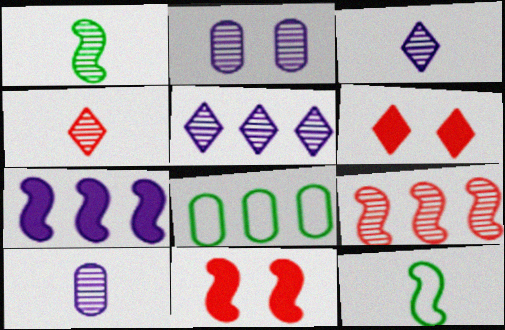[[1, 4, 10], 
[3, 8, 11]]